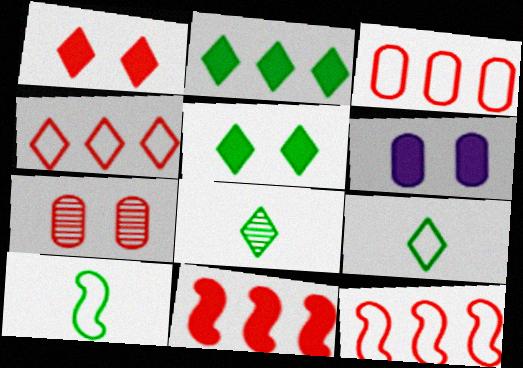[[3, 4, 12], 
[6, 8, 12]]